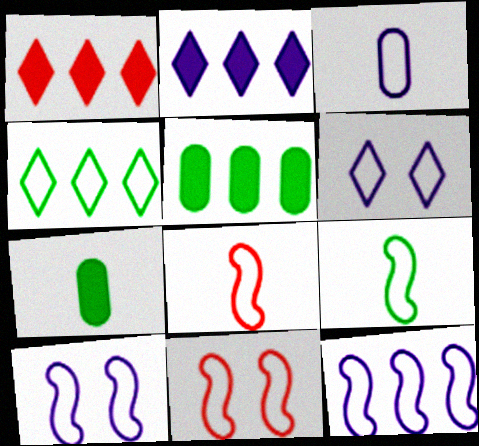[[3, 4, 11], 
[3, 6, 12], 
[9, 11, 12]]